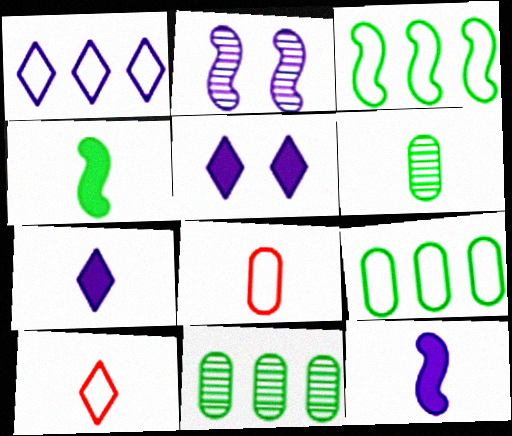[[6, 10, 12]]